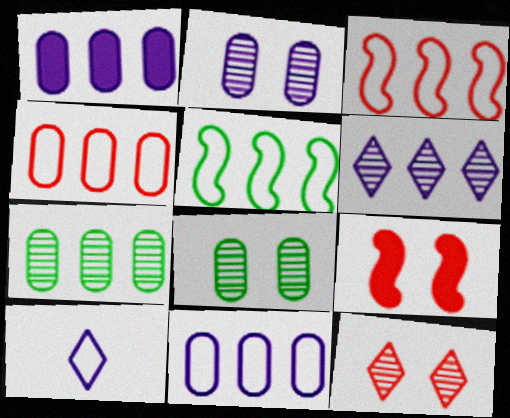[[1, 4, 7], 
[7, 9, 10]]